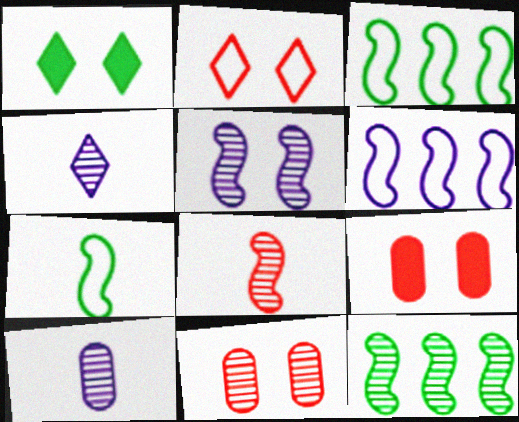[[3, 4, 9], 
[4, 11, 12], 
[5, 8, 12]]